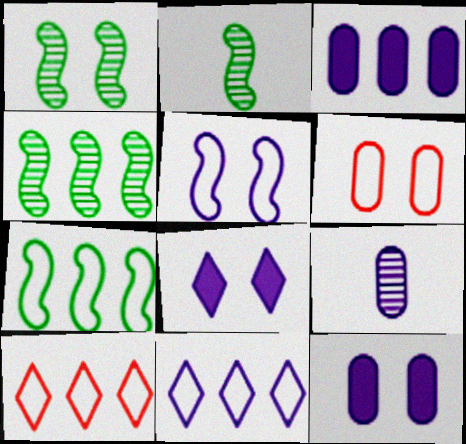[[1, 2, 4], 
[1, 6, 8], 
[2, 10, 12], 
[3, 4, 10]]